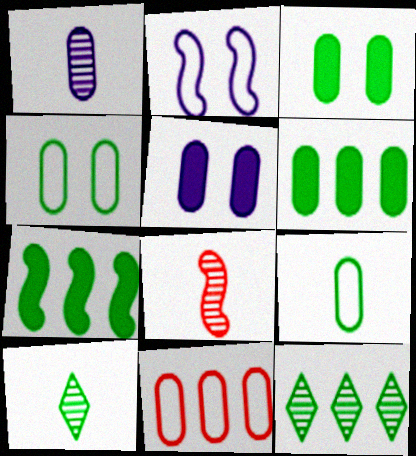[[1, 3, 11], 
[1, 8, 10], 
[2, 7, 8], 
[4, 7, 10]]